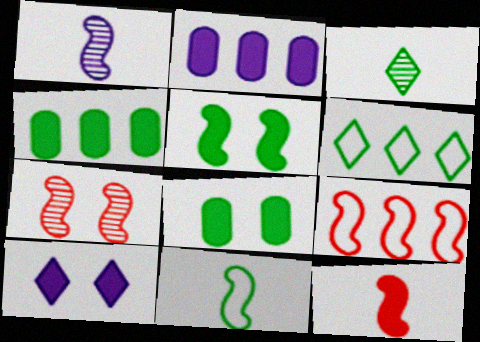[[1, 5, 9], 
[1, 11, 12], 
[4, 10, 12], 
[7, 9, 12]]